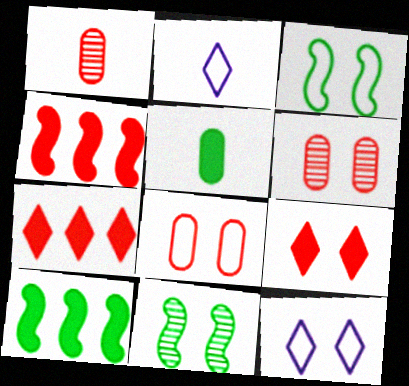[[1, 10, 12], 
[2, 6, 10], 
[3, 8, 12]]